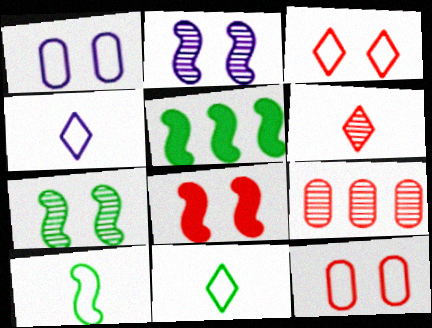[[1, 5, 6], 
[5, 7, 10]]